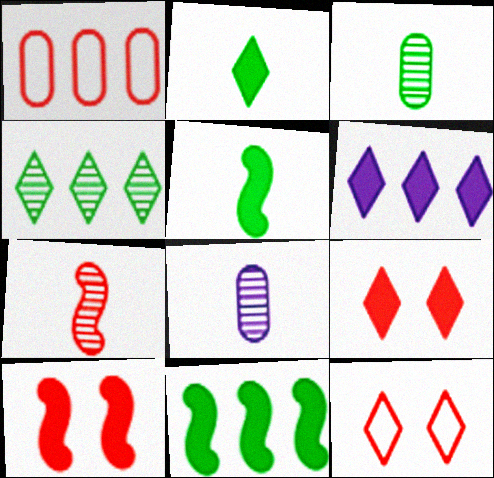[[1, 7, 9], 
[2, 6, 9], 
[8, 11, 12]]